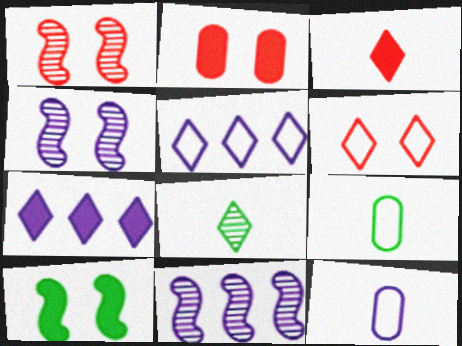[[1, 2, 6], 
[1, 7, 9], 
[4, 7, 12], 
[6, 7, 8]]